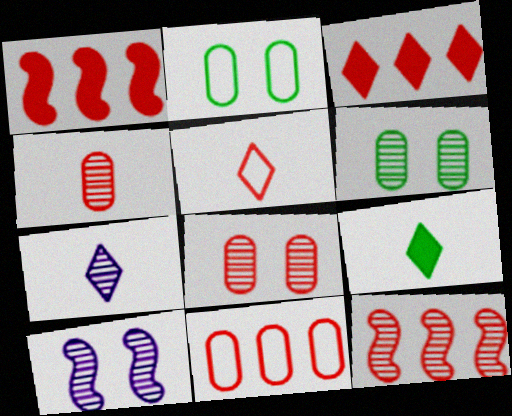[[1, 2, 7], 
[1, 5, 8], 
[3, 11, 12], 
[5, 7, 9], 
[6, 7, 12], 
[9, 10, 11]]